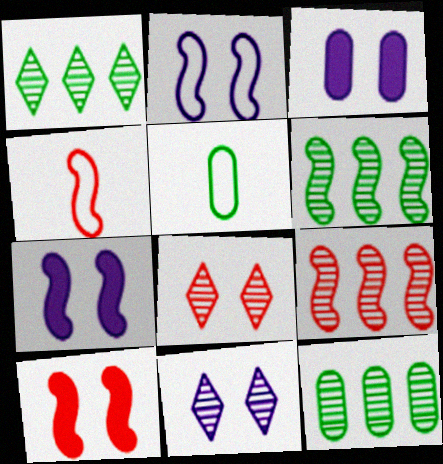[[1, 3, 4], 
[1, 6, 12], 
[2, 3, 11], 
[4, 6, 7], 
[4, 9, 10]]